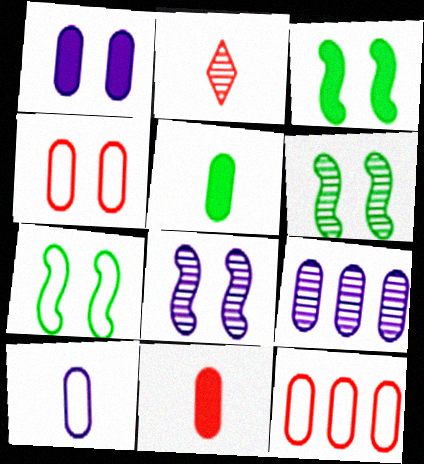[[1, 9, 10], 
[2, 6, 9], 
[3, 6, 7], 
[4, 5, 9]]